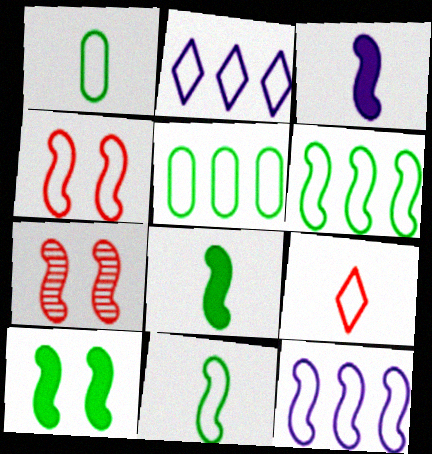[[1, 2, 4], 
[3, 6, 7], 
[4, 11, 12], 
[7, 8, 12]]